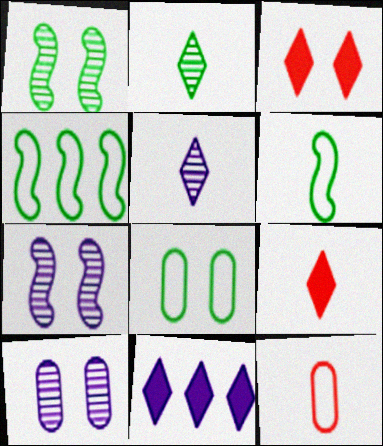[[1, 11, 12], 
[3, 7, 8], 
[4, 9, 10]]